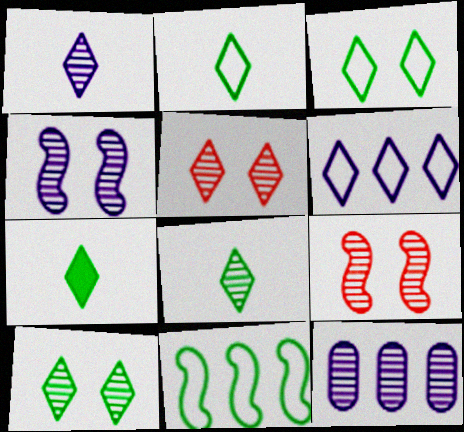[[1, 4, 12], 
[2, 7, 8], 
[5, 6, 7], 
[8, 9, 12]]